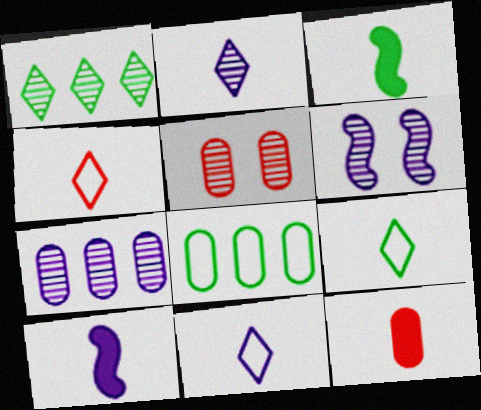[[2, 6, 7], 
[4, 9, 11]]